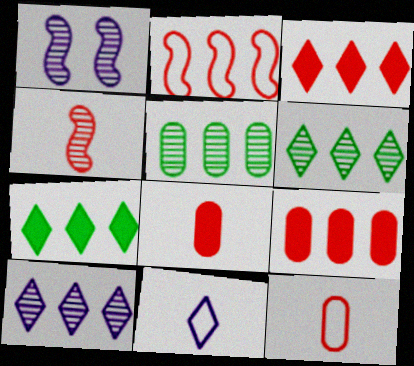[[1, 7, 12]]